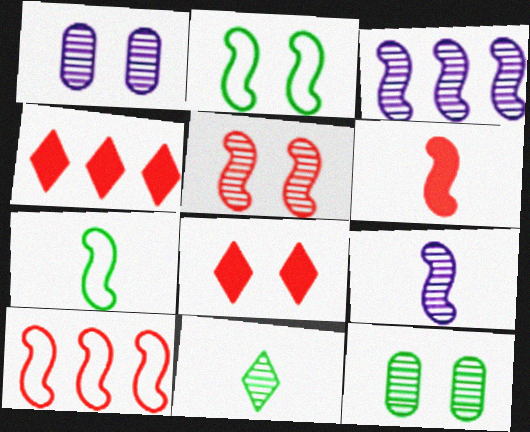[[1, 2, 8], 
[1, 4, 7], 
[2, 3, 6], 
[5, 6, 10], 
[6, 7, 9]]